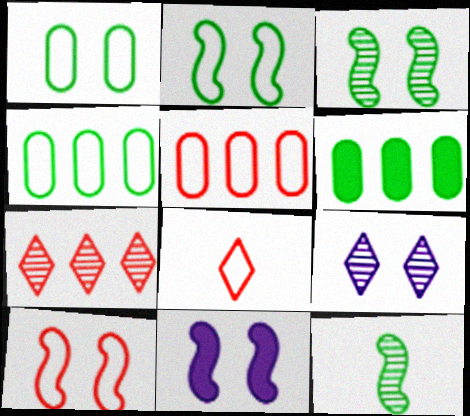[[3, 10, 11], 
[5, 8, 10]]